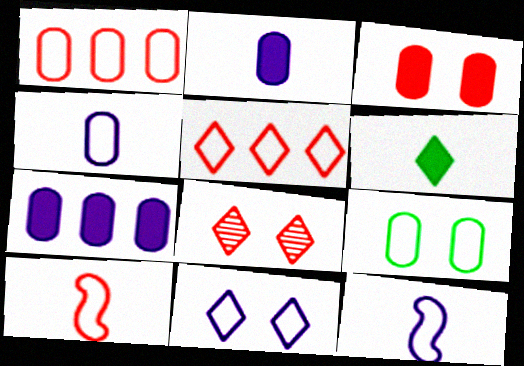[[1, 4, 9], 
[5, 9, 12]]